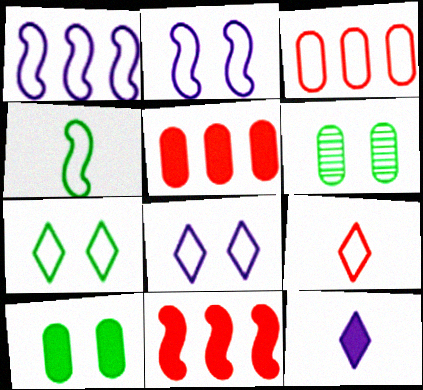[[3, 4, 8], 
[10, 11, 12]]